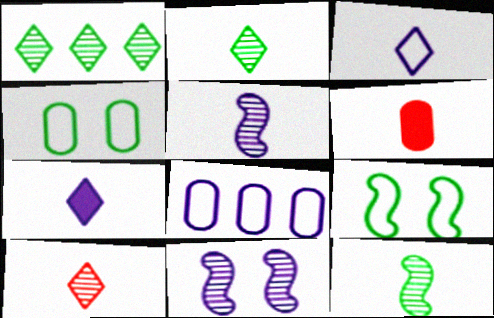[[3, 6, 12], 
[7, 8, 11]]